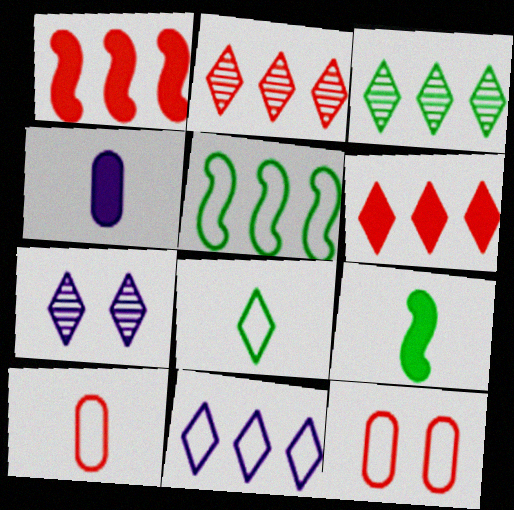[[3, 6, 11], 
[6, 7, 8]]